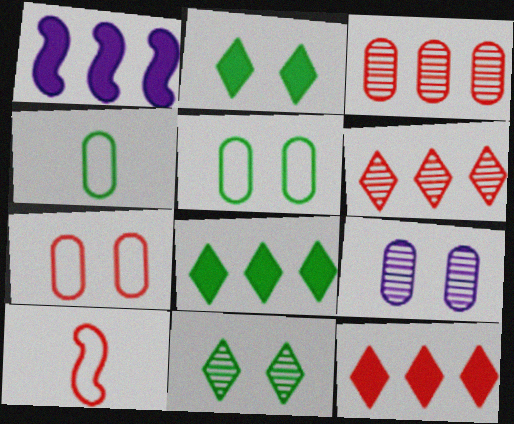[[8, 9, 10]]